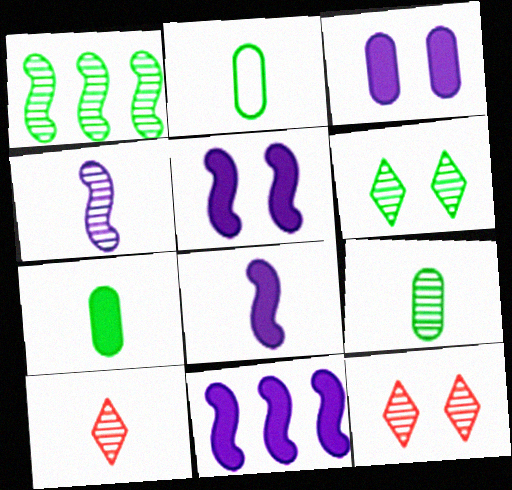[[1, 6, 9], 
[2, 7, 9], 
[2, 8, 10], 
[2, 11, 12], 
[4, 9, 10], 
[5, 8, 11]]